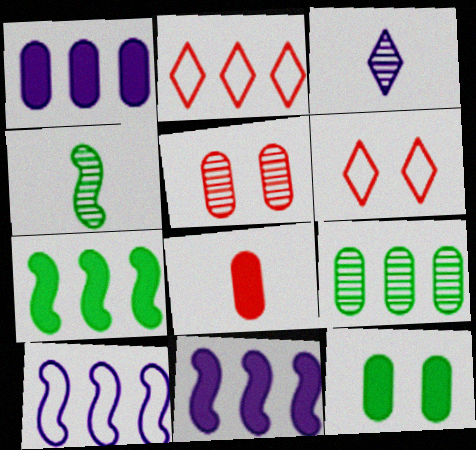[[1, 4, 6], 
[1, 8, 12], 
[2, 9, 11]]